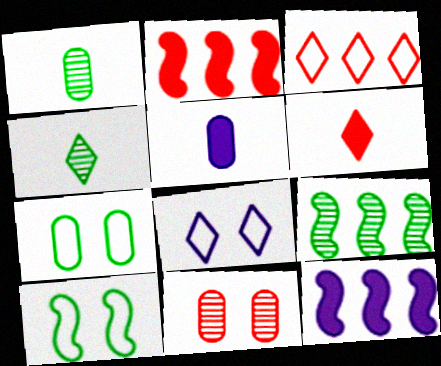[[1, 2, 8]]